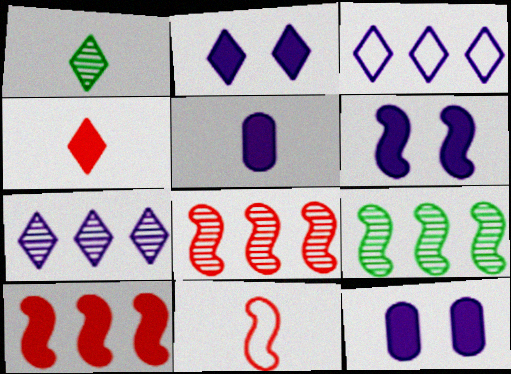[[1, 5, 11], 
[2, 6, 12], 
[6, 9, 11]]